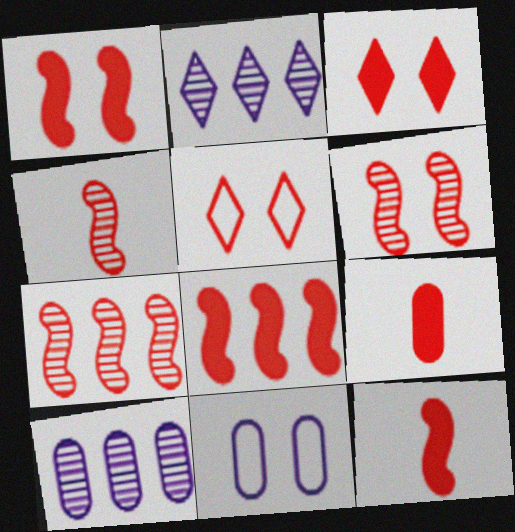[[1, 8, 12], 
[3, 8, 9], 
[4, 6, 7], 
[5, 7, 9]]